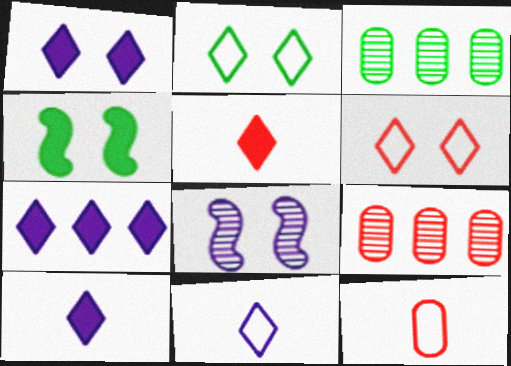[[1, 7, 10], 
[4, 9, 11]]